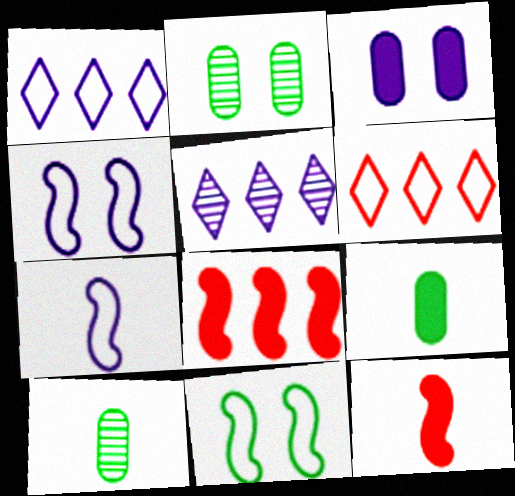[[1, 2, 12], 
[3, 5, 7]]